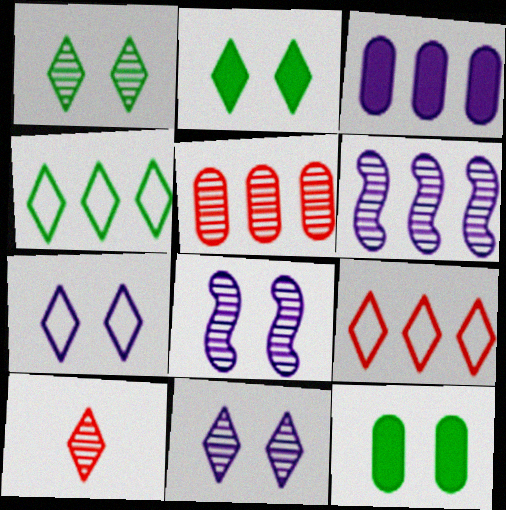[]